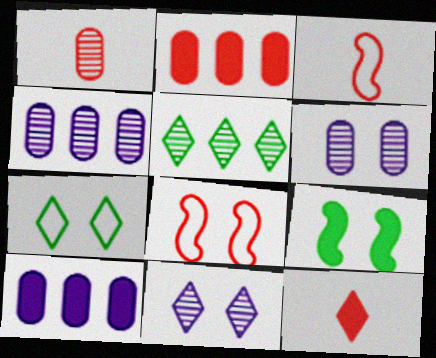[[1, 3, 12], 
[9, 10, 12]]